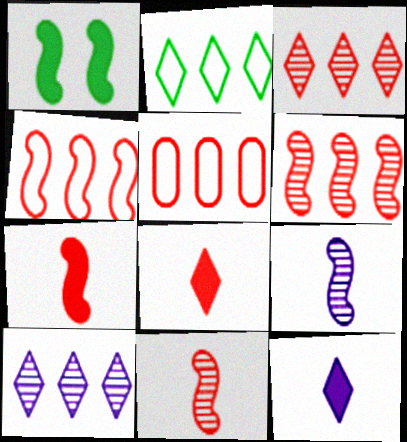[[1, 4, 9]]